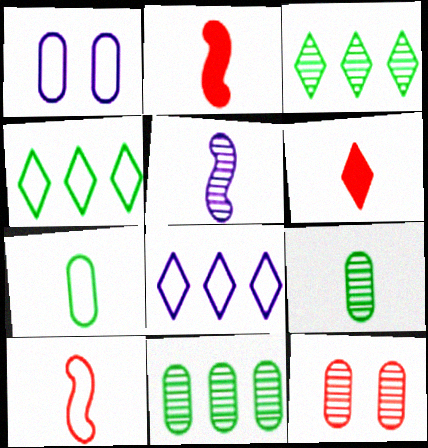[[1, 2, 3], 
[1, 4, 10], 
[3, 5, 12], 
[5, 6, 7]]